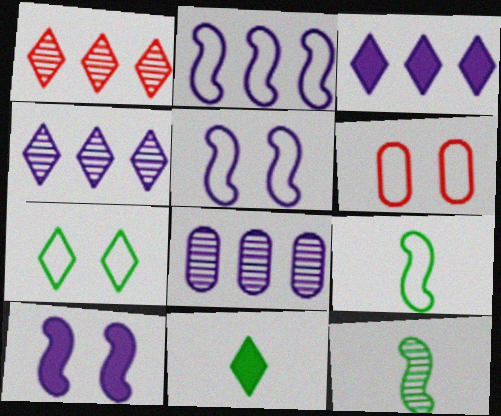[[2, 3, 8], 
[3, 6, 12], 
[5, 6, 7]]